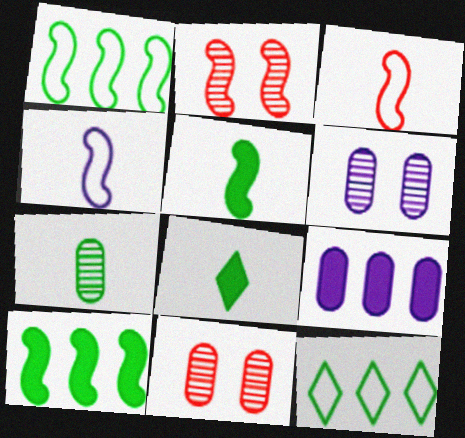[[2, 4, 10]]